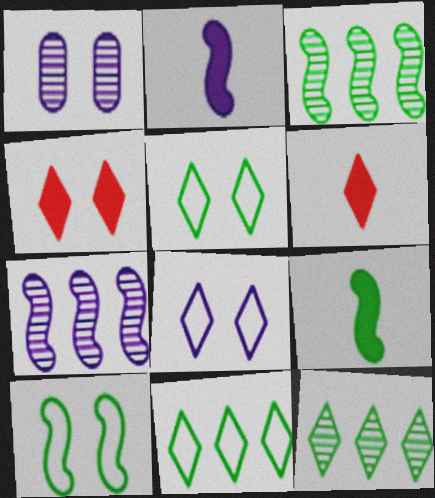[[1, 4, 10], 
[3, 9, 10], 
[6, 8, 12]]